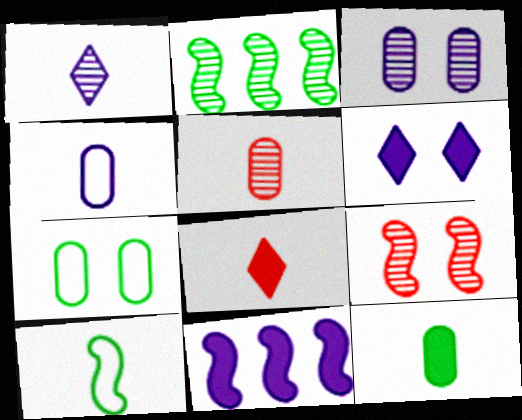[[4, 5, 12], 
[6, 7, 9], 
[9, 10, 11]]